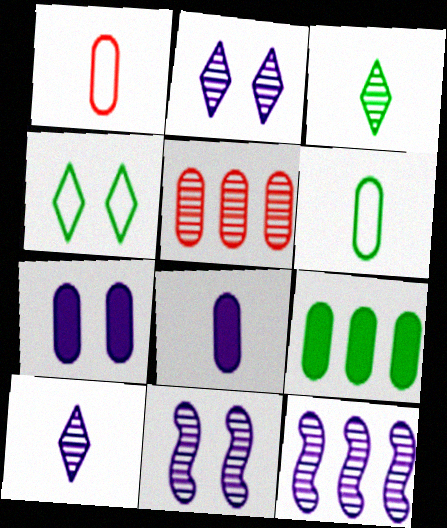[[3, 5, 11], 
[5, 6, 7]]